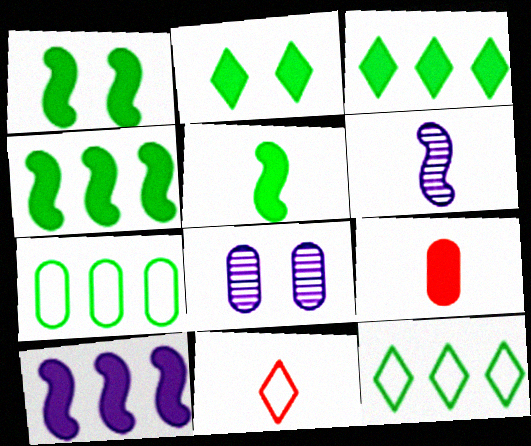[[1, 4, 5], 
[2, 9, 10], 
[4, 8, 11], 
[7, 8, 9]]